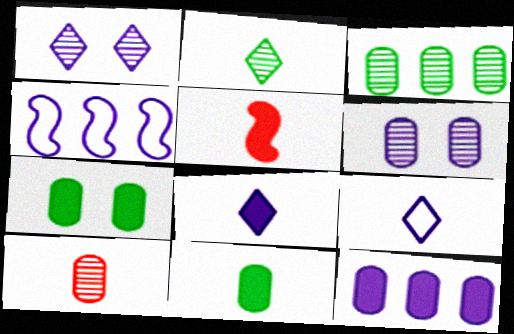[[3, 6, 10], 
[4, 6, 8], 
[5, 8, 11]]